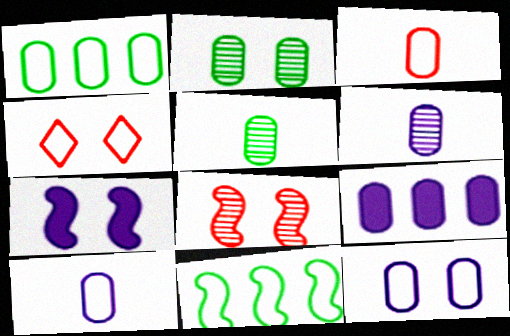[[1, 3, 12], 
[2, 3, 9], 
[2, 4, 7], 
[4, 10, 11], 
[6, 9, 12]]